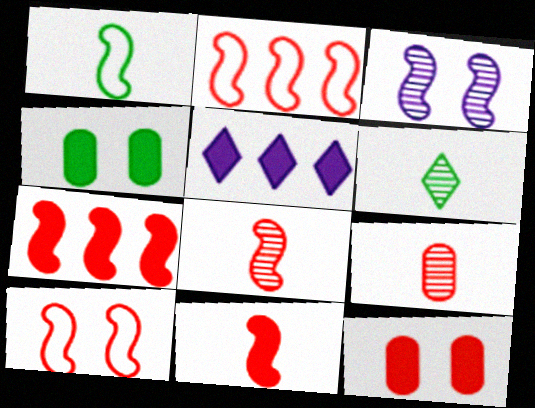[[1, 3, 7], 
[4, 5, 11], 
[7, 8, 10]]